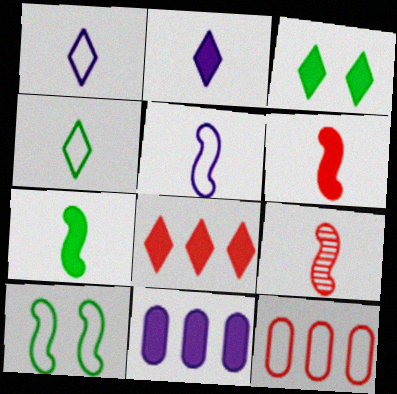[[1, 10, 12], 
[2, 3, 8], 
[3, 6, 11], 
[5, 7, 9]]